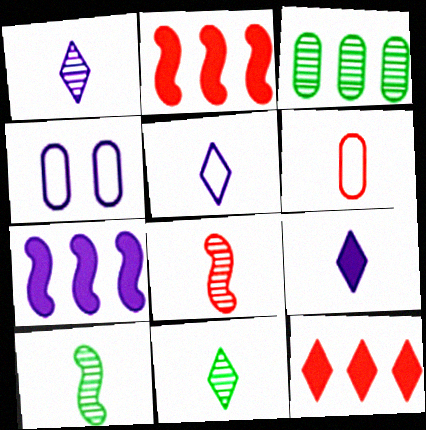[[1, 4, 7], 
[1, 5, 9], 
[2, 4, 11], 
[4, 10, 12], 
[6, 9, 10]]